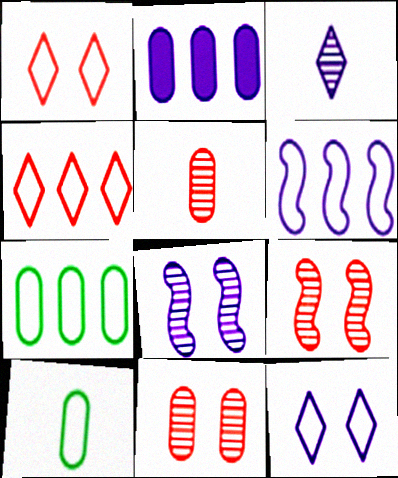[[1, 6, 10], 
[2, 10, 11], 
[4, 6, 7]]